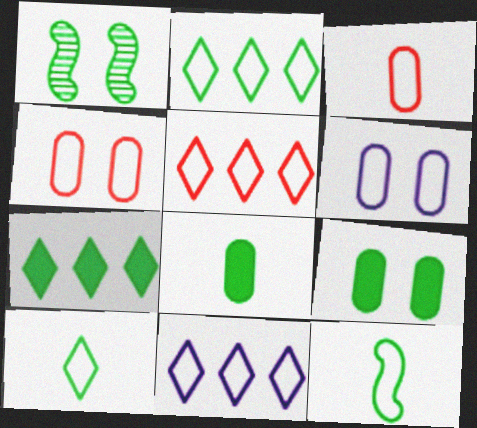[[1, 2, 8], 
[2, 5, 11], 
[4, 11, 12], 
[5, 6, 12]]